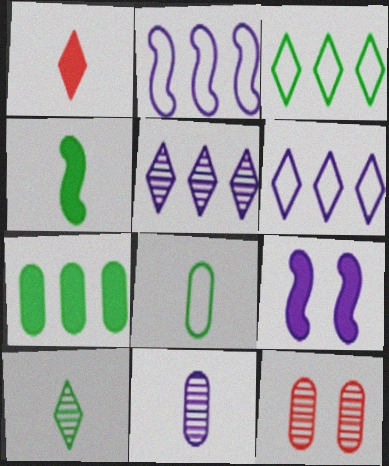[[1, 7, 9], 
[4, 6, 12], 
[4, 8, 10], 
[6, 9, 11]]